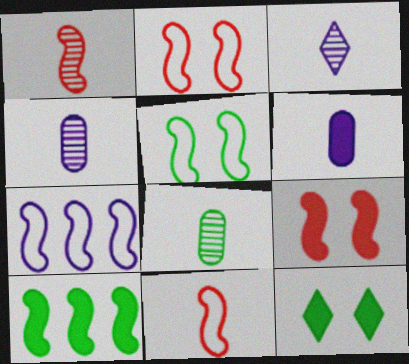[[1, 3, 8], 
[5, 7, 11]]